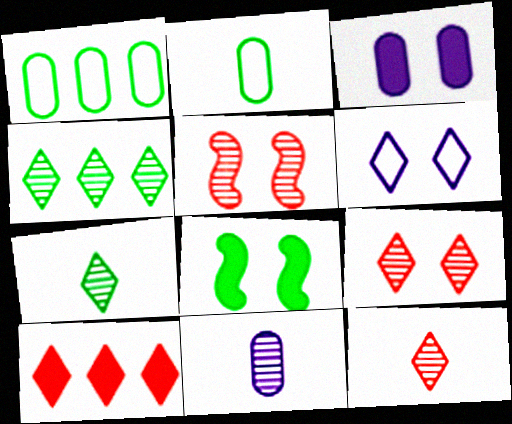[[1, 7, 8], 
[2, 4, 8], 
[4, 5, 11], 
[6, 7, 10]]